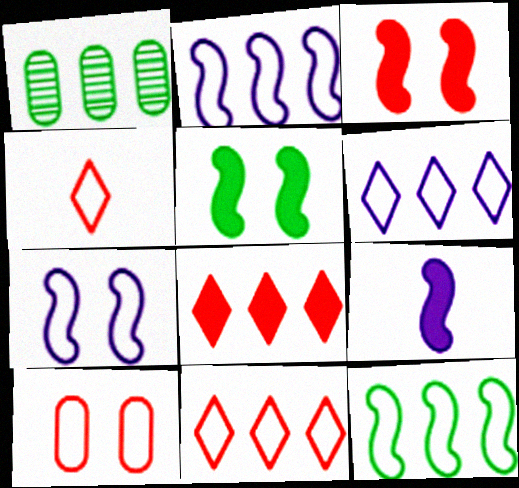[[1, 2, 8]]